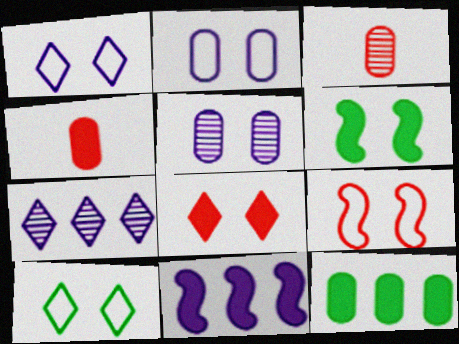[[2, 3, 12], 
[2, 9, 10], 
[3, 10, 11]]